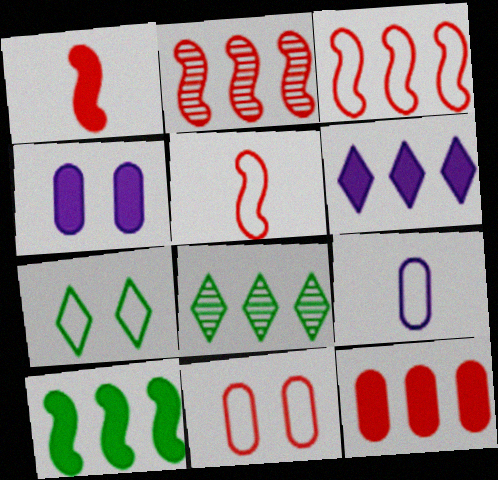[[3, 7, 9], 
[4, 5, 8], 
[6, 10, 12]]